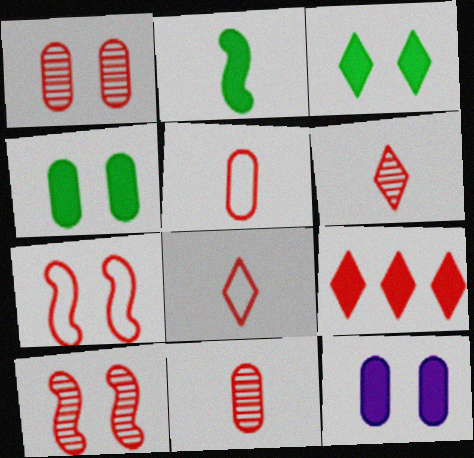[[2, 9, 12], 
[5, 9, 10], 
[7, 9, 11]]